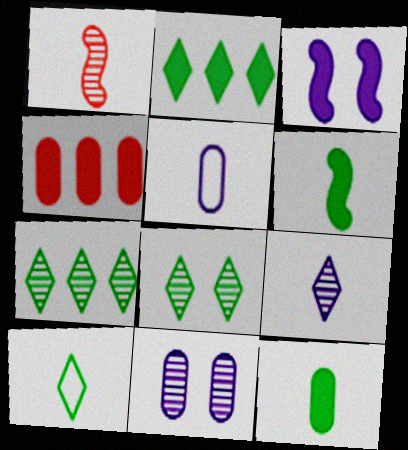[[1, 7, 11], 
[2, 8, 10]]